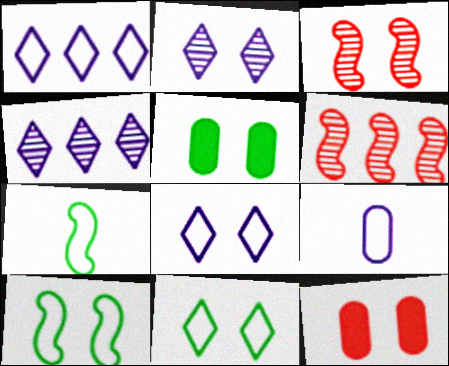[[2, 10, 12], 
[3, 5, 8], 
[4, 7, 12]]